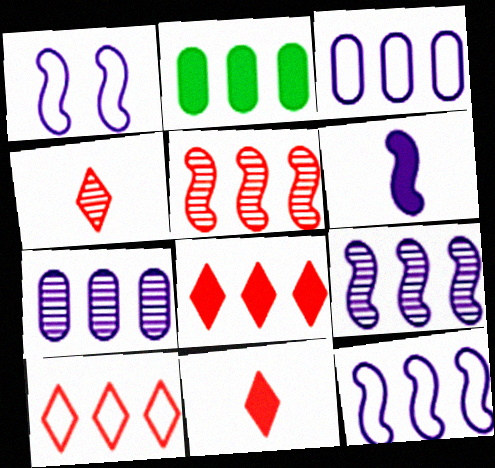[[1, 2, 4], 
[1, 6, 9], 
[2, 9, 10]]